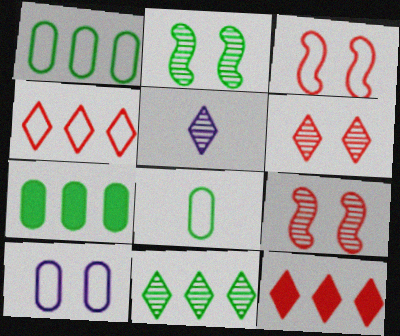[[3, 5, 7], 
[5, 6, 11]]